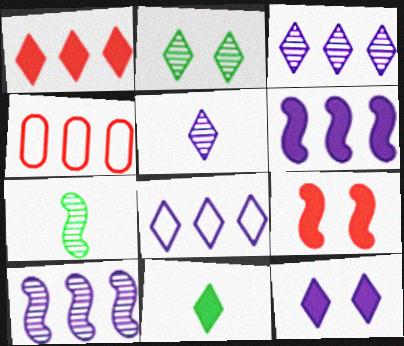[[1, 11, 12], 
[4, 7, 12], 
[5, 8, 12]]